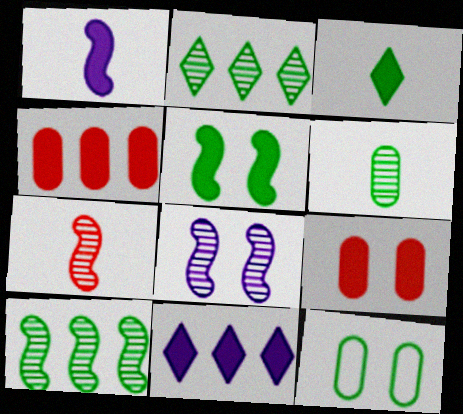[[3, 10, 12], 
[7, 8, 10], 
[7, 11, 12]]